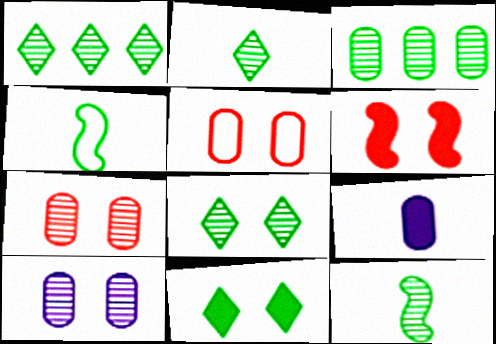[[1, 2, 8], 
[3, 4, 11], 
[3, 5, 9], 
[3, 8, 12]]